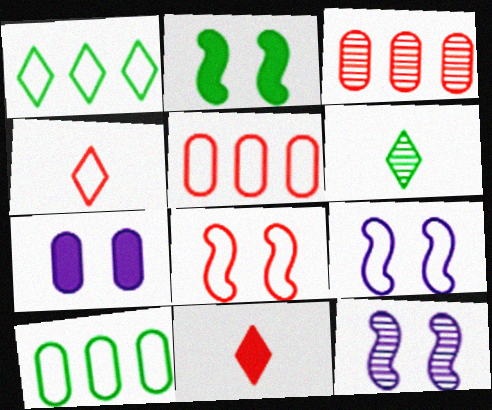[[2, 6, 10], 
[2, 8, 12], 
[3, 6, 12], 
[3, 8, 11], 
[4, 5, 8], 
[4, 9, 10], 
[10, 11, 12]]